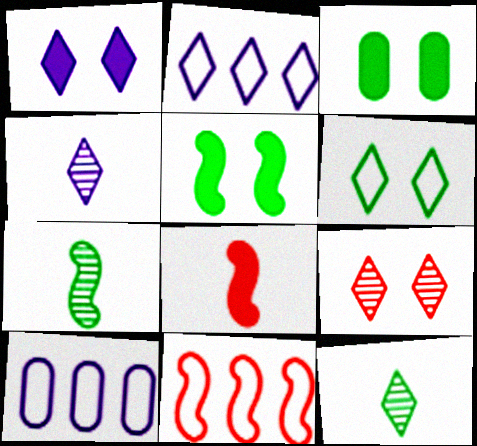[[1, 2, 4], 
[1, 6, 9], 
[3, 4, 11]]